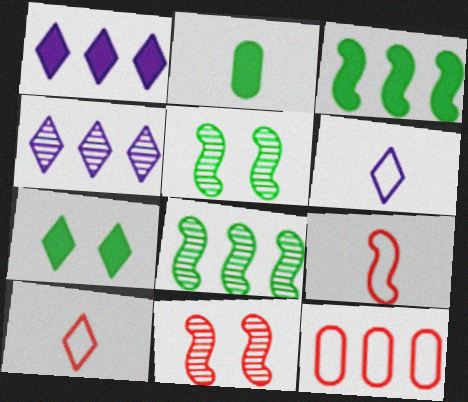[[1, 8, 12], 
[2, 3, 7], 
[3, 4, 12], 
[4, 7, 10]]